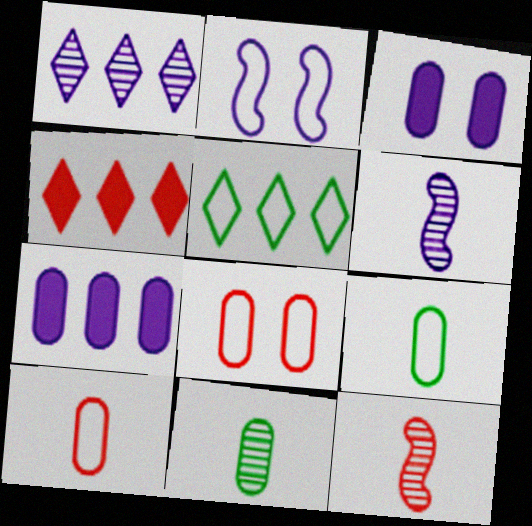[[1, 4, 5], 
[2, 4, 11], 
[2, 5, 10], 
[3, 5, 12], 
[4, 8, 12], 
[7, 8, 11]]